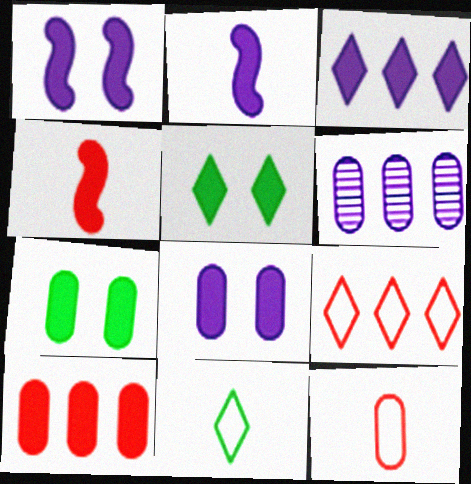[[2, 3, 8], 
[2, 5, 10], 
[3, 4, 7], 
[6, 7, 12]]